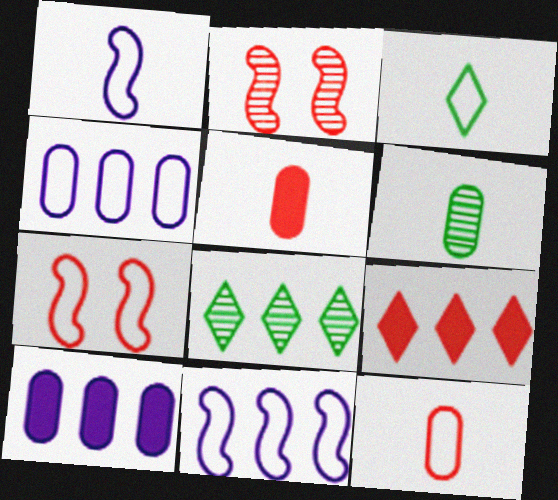[[1, 3, 12], 
[2, 3, 10], 
[2, 9, 12], 
[3, 4, 7]]